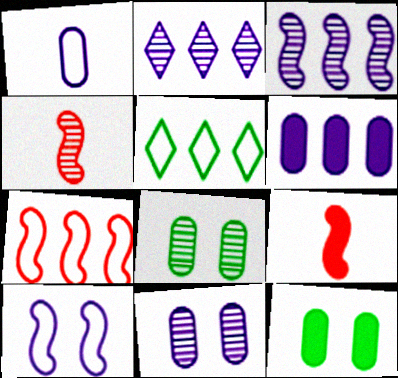[[1, 6, 11], 
[2, 4, 8], 
[5, 9, 11]]